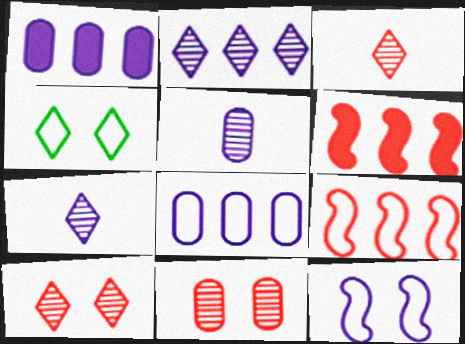[[1, 7, 12], 
[4, 5, 6]]